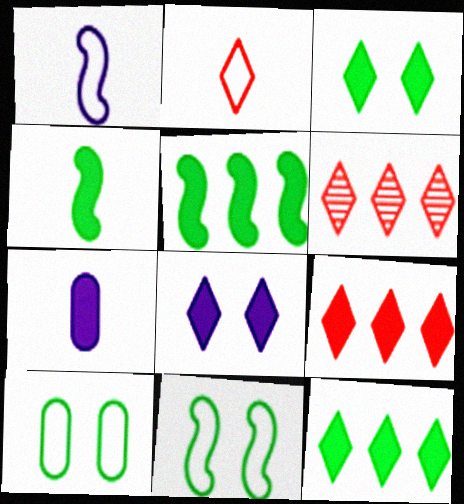[[6, 7, 11]]